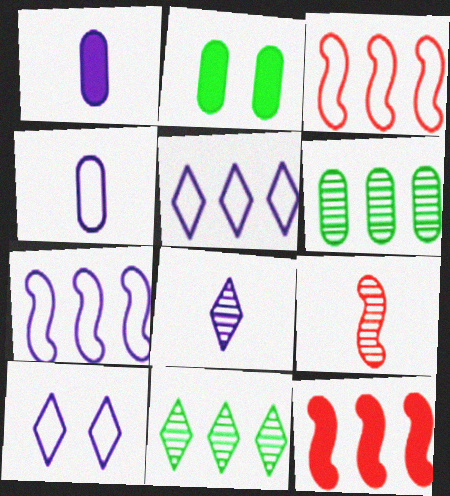[[2, 3, 8], 
[2, 5, 9], 
[4, 7, 10], 
[5, 6, 12]]